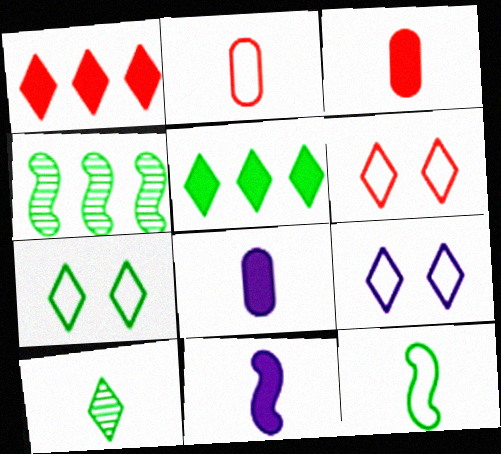[[1, 9, 10], 
[2, 10, 11], 
[3, 4, 9], 
[4, 6, 8], 
[5, 7, 10], 
[6, 7, 9]]